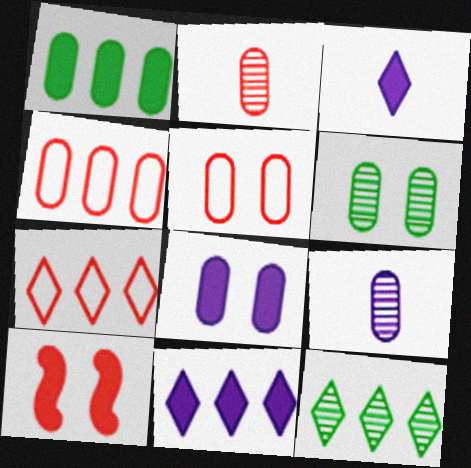[[1, 3, 10], 
[1, 5, 9], 
[2, 7, 10], 
[5, 6, 8], 
[7, 11, 12]]